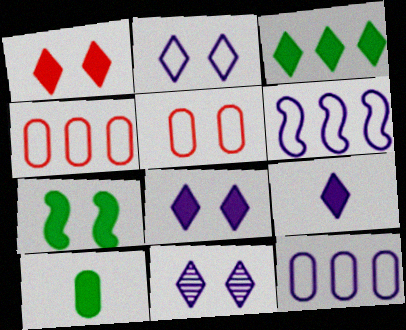[[1, 3, 9], 
[2, 8, 11], 
[3, 7, 10], 
[5, 7, 11]]